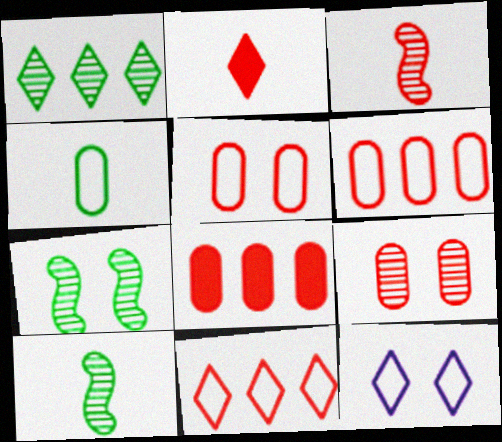[[1, 2, 12], 
[8, 10, 12]]